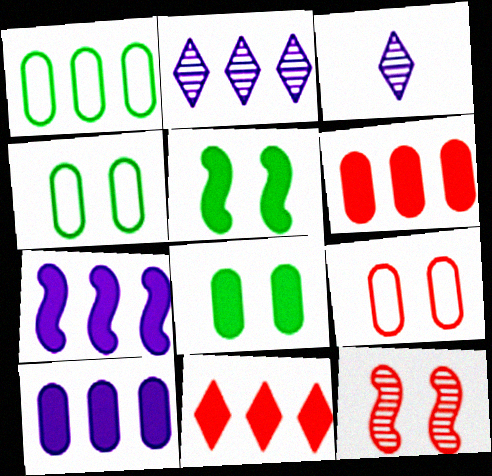[]